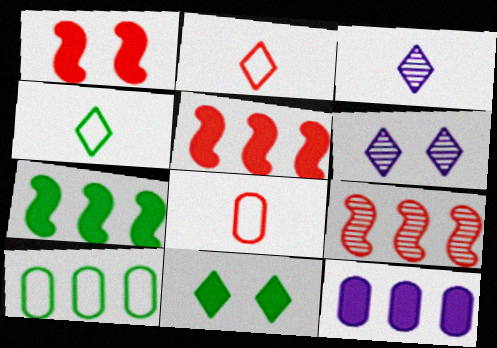[[1, 3, 10], 
[6, 7, 8]]